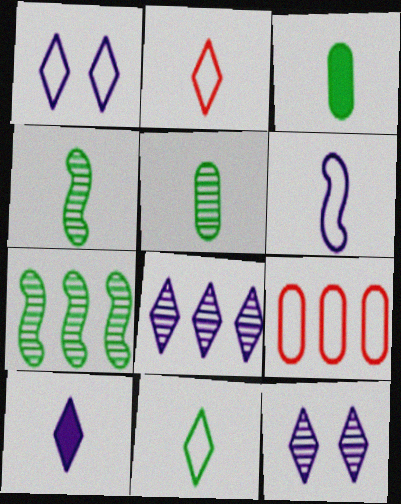[[1, 8, 10], 
[3, 4, 11]]